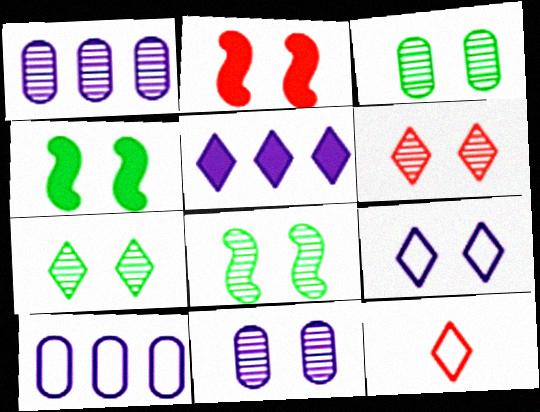[[1, 4, 12], 
[2, 3, 9], 
[3, 7, 8], 
[5, 7, 12], 
[6, 8, 11]]